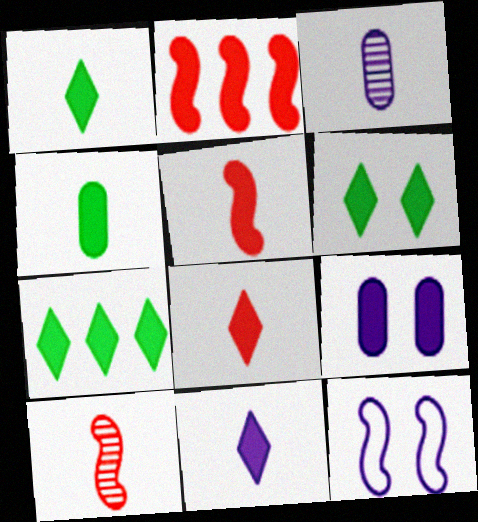[[1, 2, 9], 
[1, 6, 7], 
[1, 8, 11], 
[4, 5, 11], 
[5, 7, 9]]